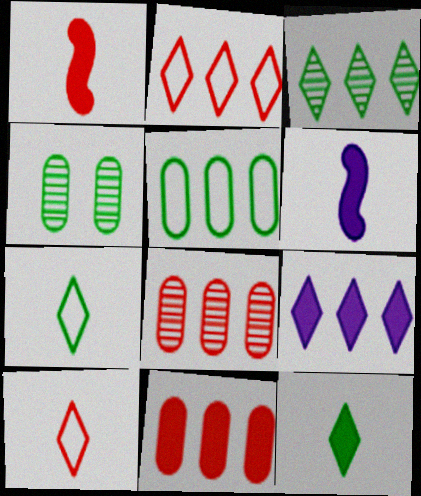[[2, 3, 9], 
[2, 4, 6]]